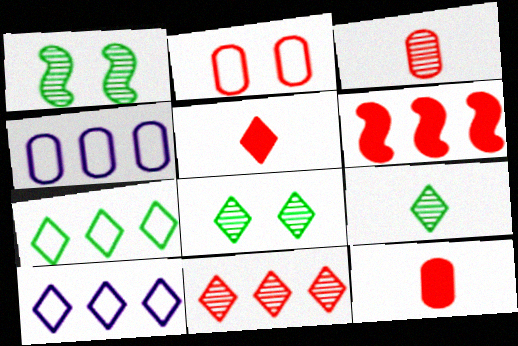[[1, 4, 5], 
[1, 10, 12], 
[5, 8, 10]]